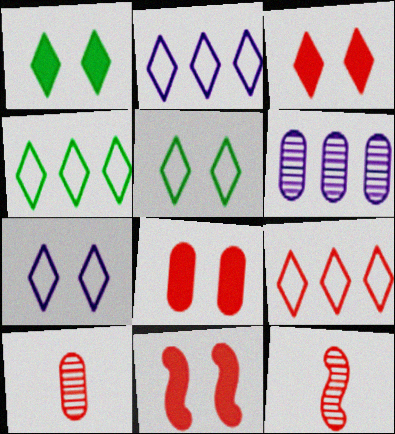[[2, 4, 9], 
[3, 8, 11], 
[8, 9, 12], 
[9, 10, 11]]